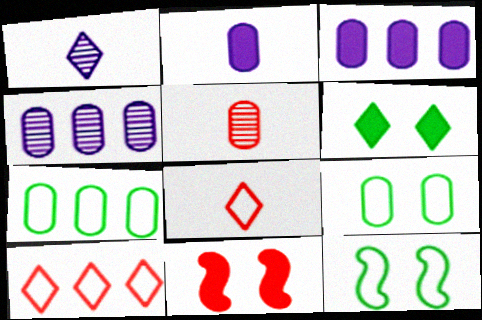[[1, 6, 10], 
[1, 7, 11], 
[3, 5, 9], 
[5, 10, 11]]